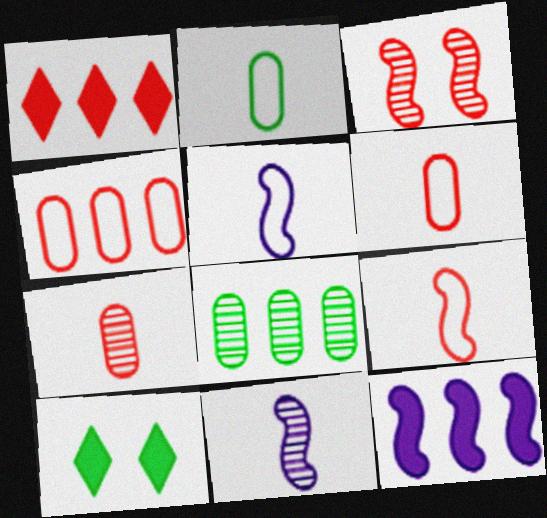[[1, 3, 6], 
[4, 10, 11]]